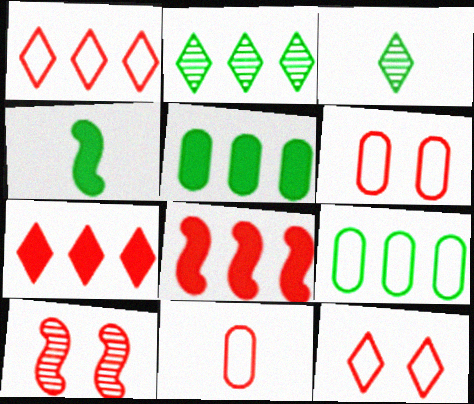[[7, 10, 11]]